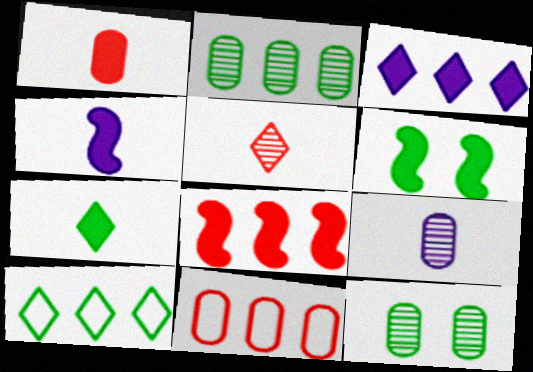[[1, 3, 6], 
[1, 4, 7], 
[4, 6, 8]]